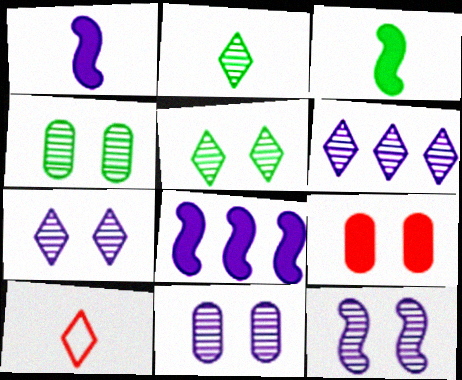[[4, 8, 10], 
[7, 11, 12]]